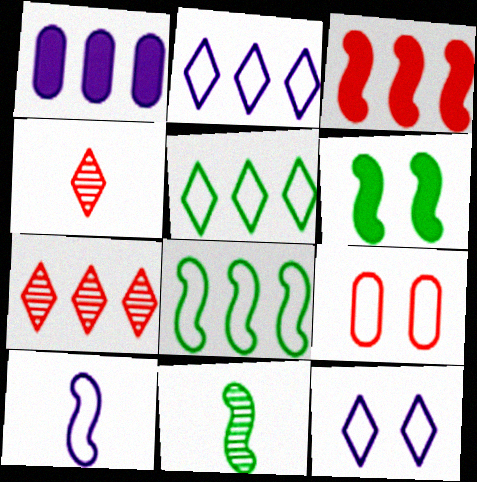[[1, 7, 8], 
[3, 4, 9], 
[5, 9, 10], 
[6, 8, 11]]